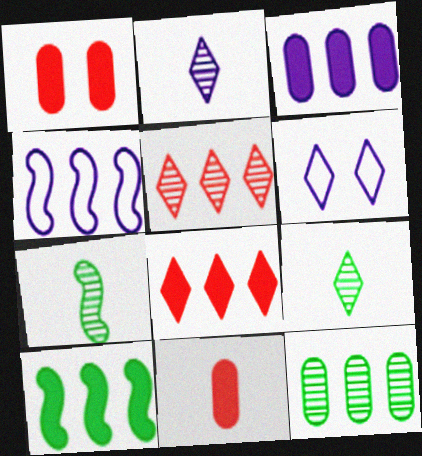[[1, 4, 9], 
[3, 8, 10], 
[4, 8, 12], 
[6, 8, 9]]